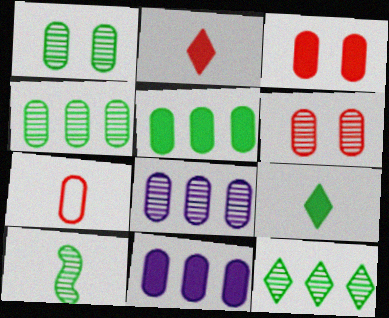[[1, 7, 11], 
[1, 10, 12]]